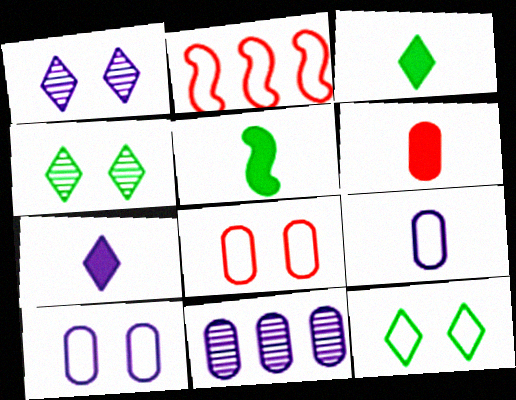[[2, 9, 12], 
[5, 6, 7]]